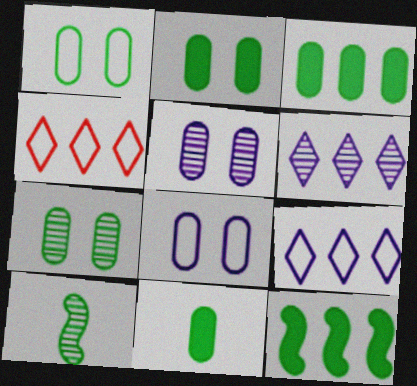[[1, 2, 7], 
[2, 3, 11]]